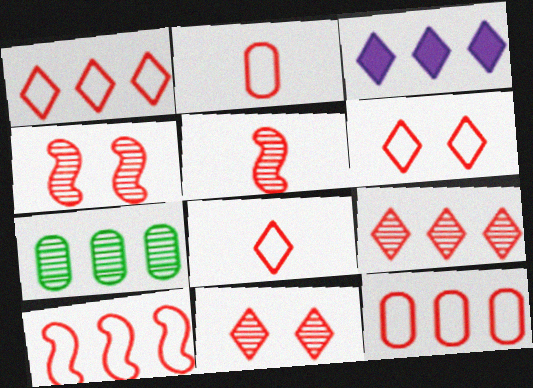[[1, 6, 8], 
[1, 10, 12], 
[2, 6, 10], 
[3, 7, 10]]